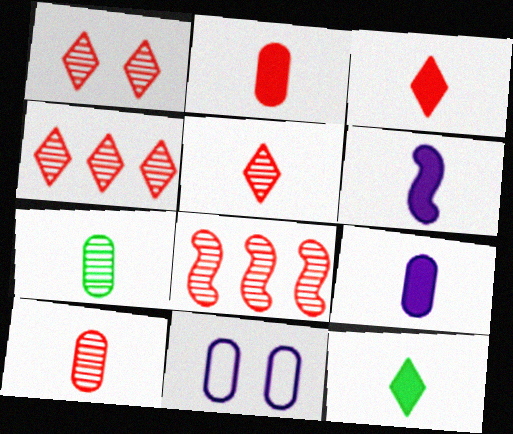[[1, 4, 5], 
[1, 8, 10], 
[2, 6, 12], 
[8, 11, 12]]